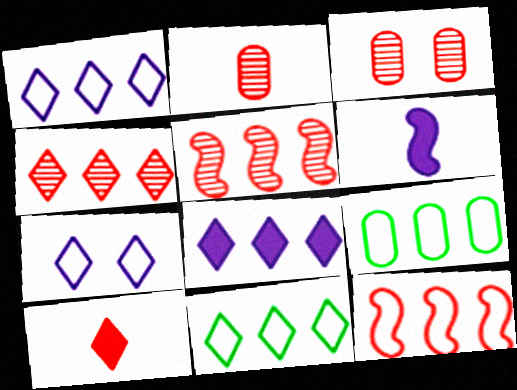[[1, 9, 12], 
[3, 6, 11], 
[3, 10, 12], 
[4, 8, 11], 
[5, 8, 9]]